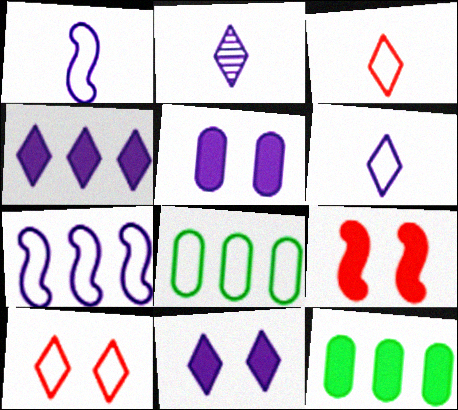[[1, 8, 10], 
[2, 5, 7], 
[2, 8, 9]]